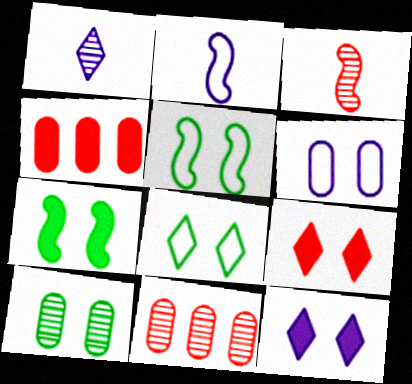[[1, 4, 5], 
[7, 8, 10]]